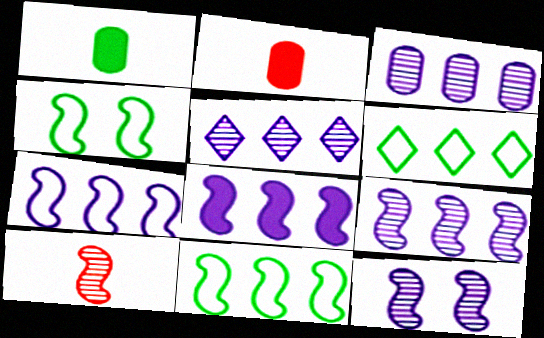[[2, 4, 5], 
[2, 6, 12], 
[3, 5, 9], 
[4, 8, 10], 
[7, 8, 9]]